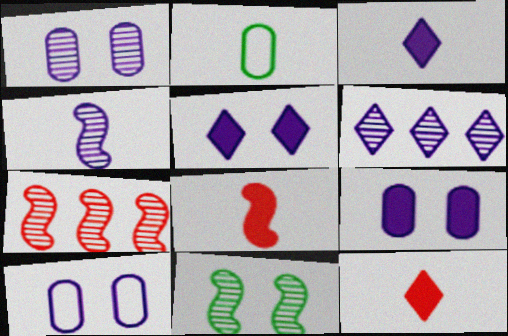[[1, 4, 6], 
[1, 9, 10], 
[2, 4, 12], 
[2, 5, 7], 
[4, 7, 11]]